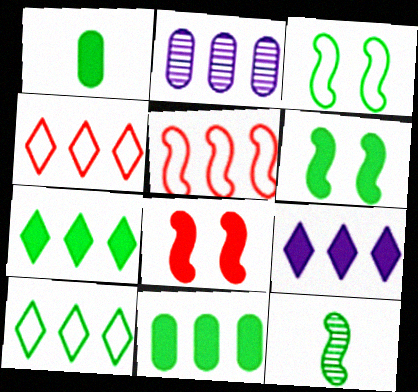[[1, 6, 7], 
[1, 8, 9], 
[2, 5, 7]]